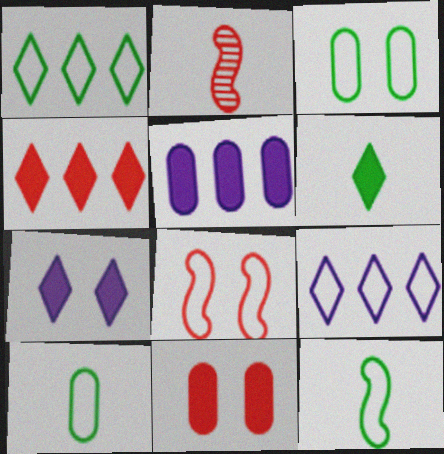[[1, 3, 12], 
[4, 6, 7], 
[8, 9, 10]]